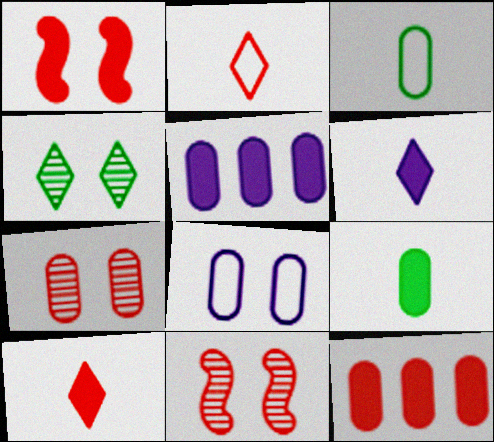[[1, 4, 8], 
[1, 10, 12], 
[2, 11, 12], 
[3, 5, 7]]